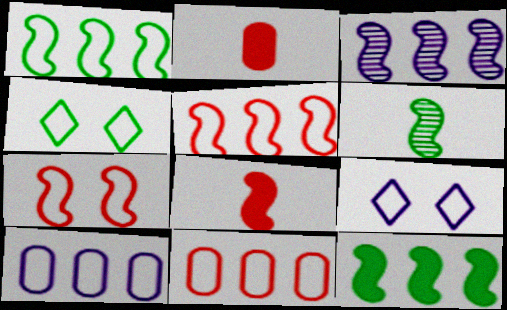[[2, 3, 4], 
[3, 5, 12]]